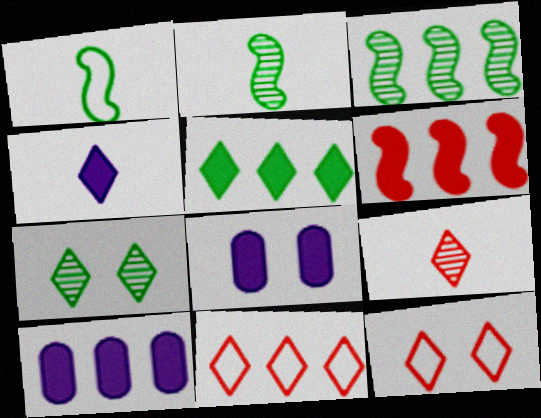[[2, 8, 11], 
[2, 10, 12], 
[3, 10, 11], 
[4, 7, 11], 
[5, 6, 10]]